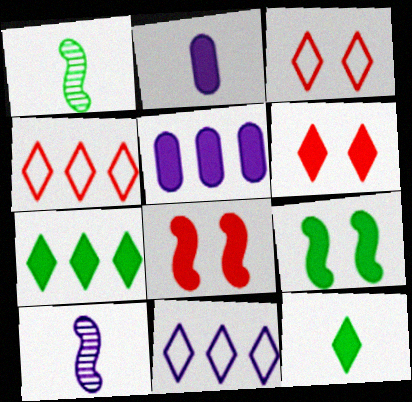[[1, 3, 5], 
[2, 7, 8], 
[5, 8, 12]]